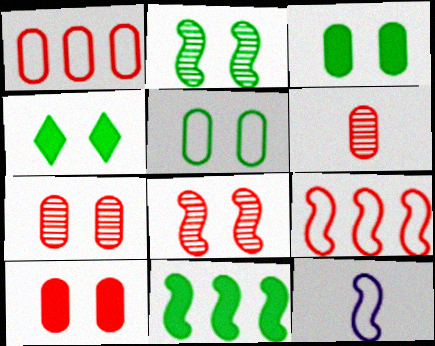[[1, 6, 10], 
[2, 4, 5], 
[8, 11, 12]]